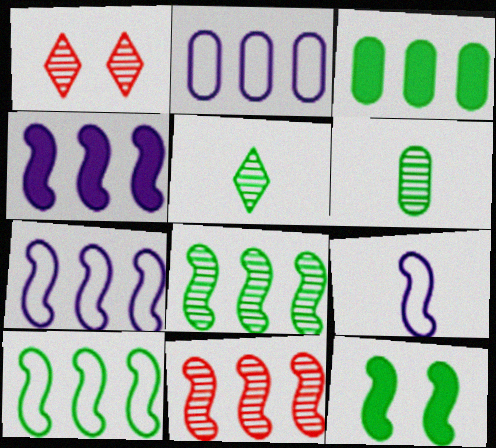[[1, 3, 9], 
[4, 10, 11], 
[9, 11, 12]]